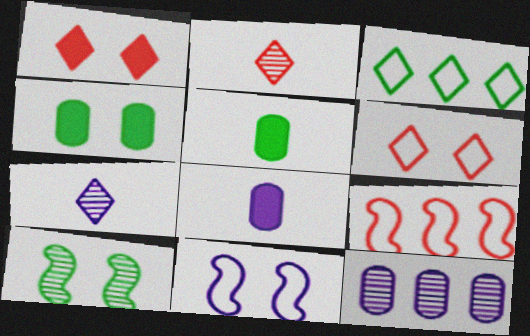[[1, 3, 7], 
[2, 10, 12], 
[3, 5, 10], 
[4, 7, 9]]